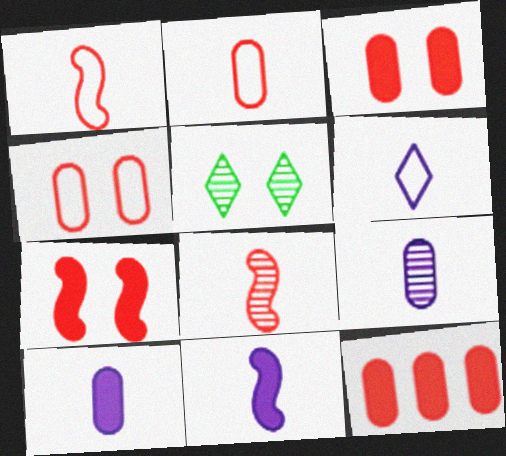[[6, 9, 11]]